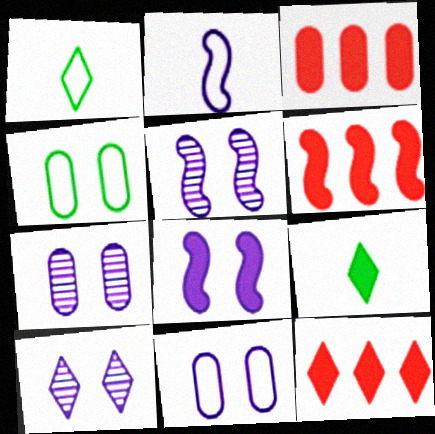[[1, 3, 5], 
[1, 6, 7], 
[1, 10, 12], 
[3, 6, 12], 
[3, 8, 9], 
[5, 7, 10], 
[8, 10, 11]]